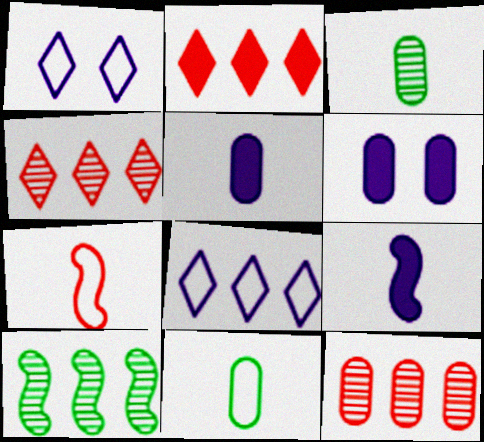[[6, 11, 12]]